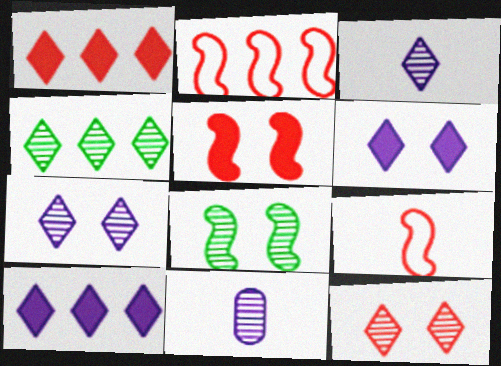[[3, 4, 12]]